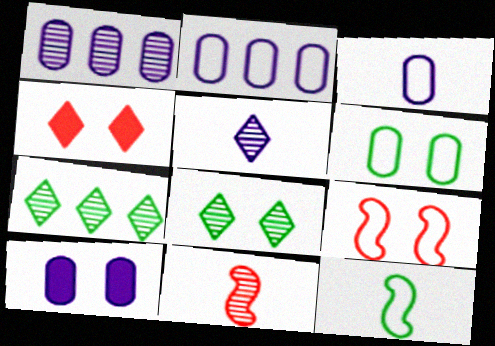[[1, 3, 10], 
[1, 4, 12], 
[1, 8, 11], 
[8, 9, 10]]